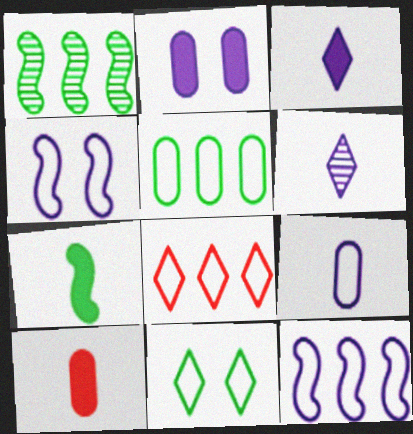[[2, 6, 12], 
[3, 7, 10], 
[5, 8, 12]]